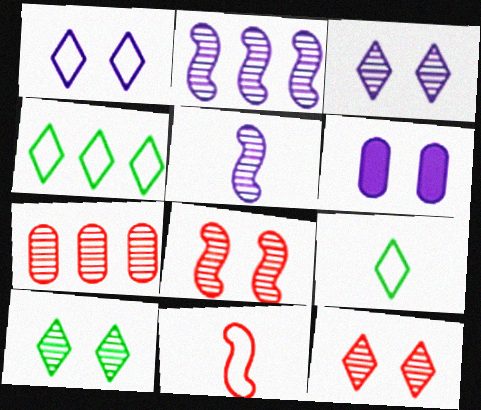[[3, 10, 12], 
[5, 7, 10]]